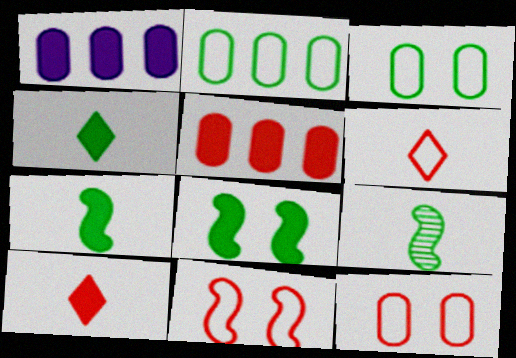[[1, 8, 10]]